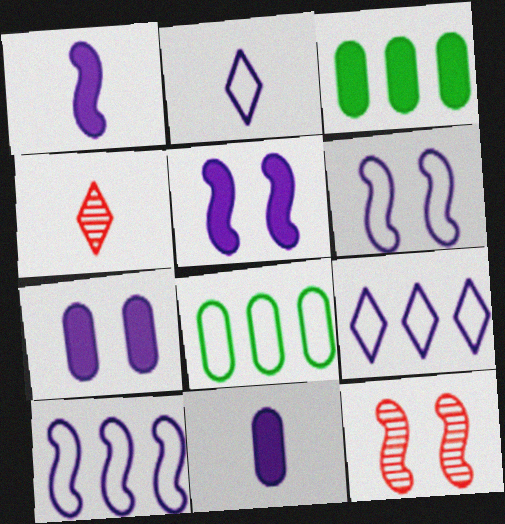[[2, 3, 12], 
[3, 4, 6], 
[4, 5, 8]]